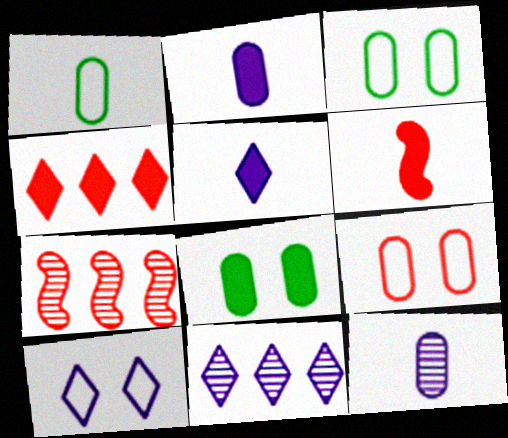[[3, 5, 7], 
[3, 6, 11], 
[5, 10, 11]]